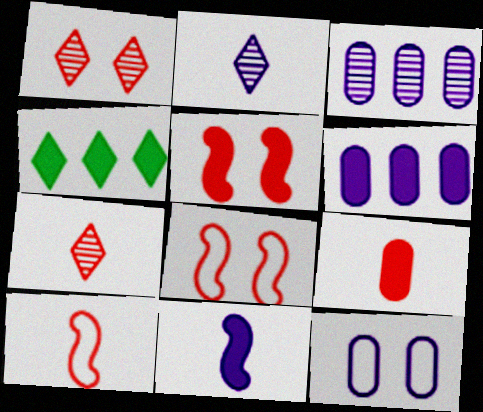[[7, 9, 10]]